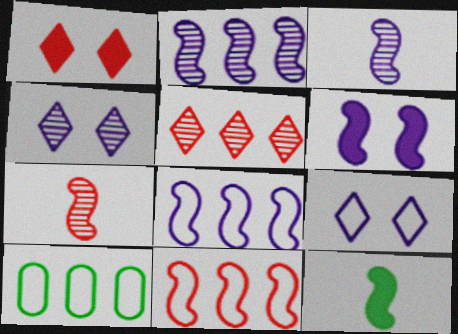[[1, 3, 10], 
[3, 6, 8]]